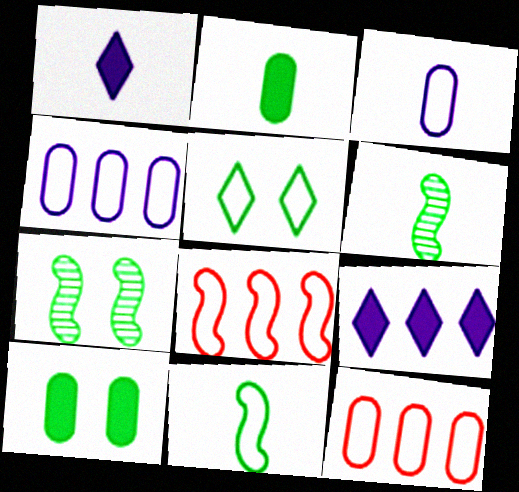[[1, 7, 12], 
[3, 5, 8], 
[5, 7, 10]]